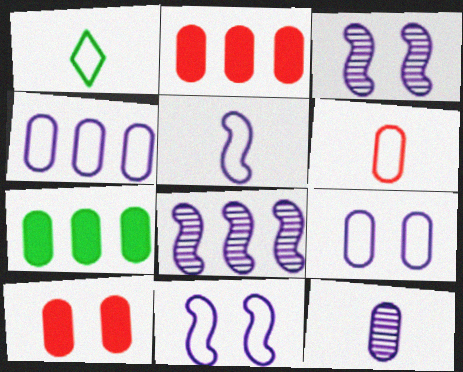[[1, 2, 3], 
[1, 5, 6], 
[1, 8, 10]]